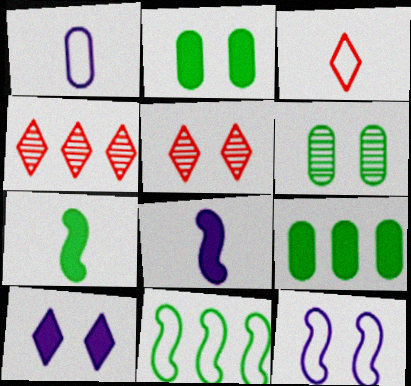[[2, 5, 12]]